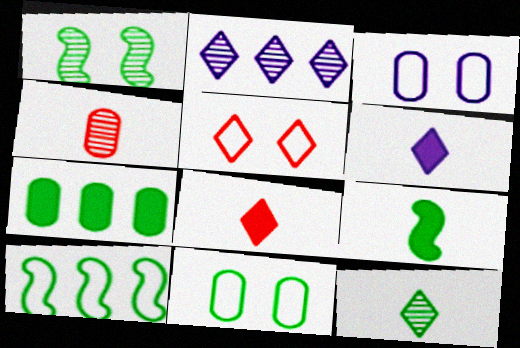[[1, 2, 4], 
[1, 9, 10], 
[3, 4, 7]]